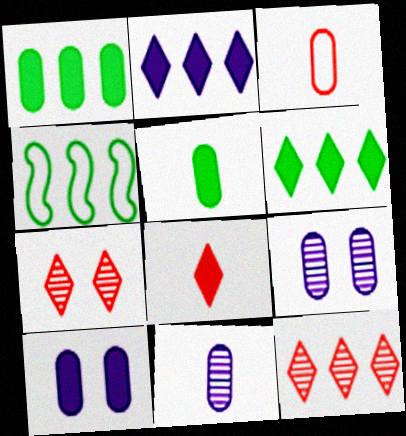[[1, 3, 9], 
[3, 5, 11], 
[4, 8, 9]]